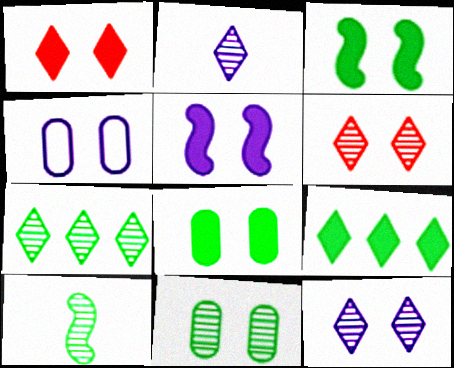[[1, 5, 8], 
[2, 6, 7], 
[3, 4, 6], 
[4, 5, 12], 
[7, 10, 11]]